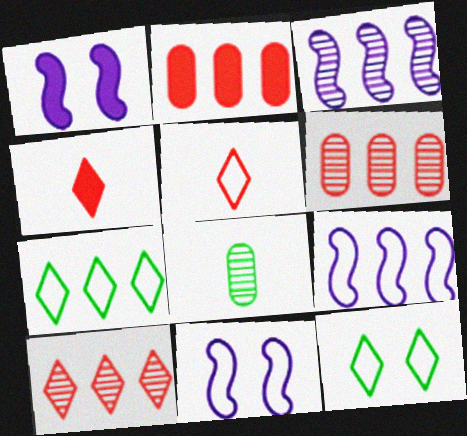[[2, 3, 7]]